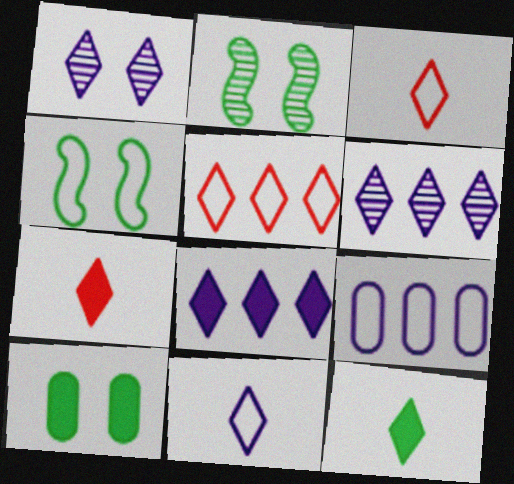[[1, 5, 12], 
[1, 8, 11], 
[2, 7, 9], 
[3, 4, 9]]